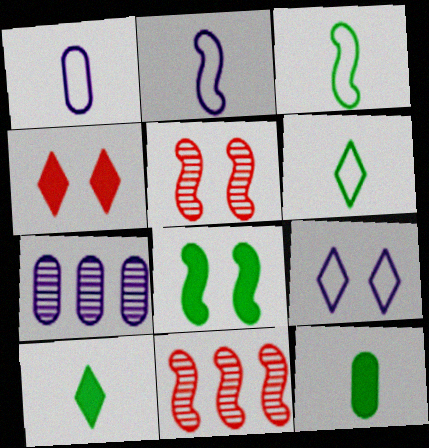[[2, 8, 11], 
[3, 4, 7], 
[9, 11, 12]]